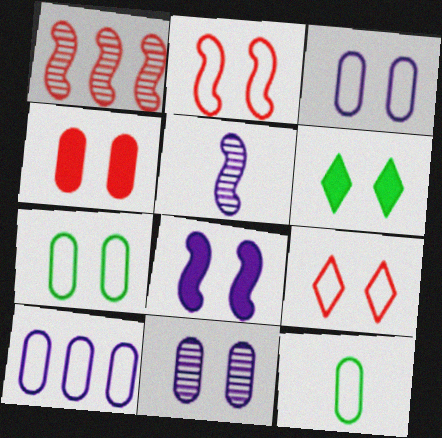[[2, 6, 11], 
[4, 6, 8], 
[4, 7, 11]]